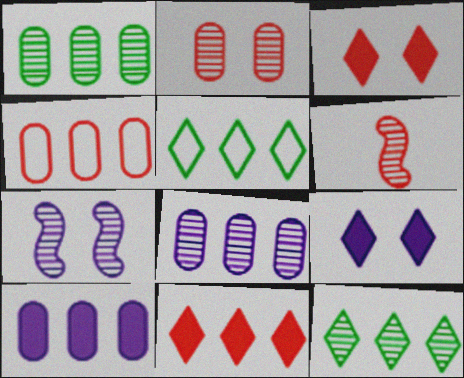[[1, 4, 10], 
[3, 4, 6]]